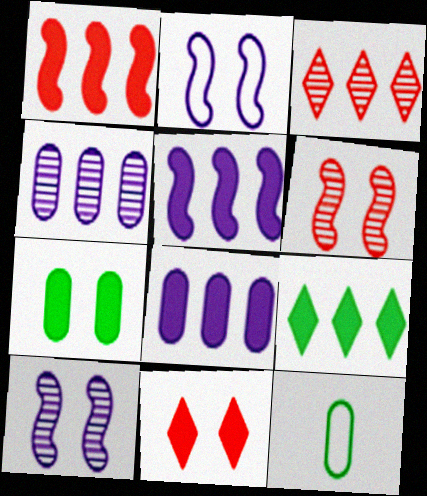[[1, 8, 9]]